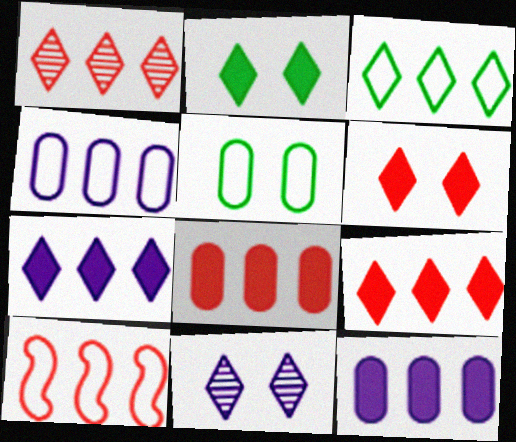[[1, 3, 7], 
[1, 8, 10], 
[3, 4, 10]]